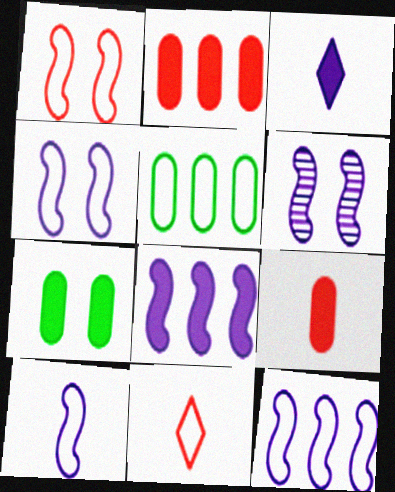[[4, 5, 11], 
[4, 10, 12], 
[6, 8, 10]]